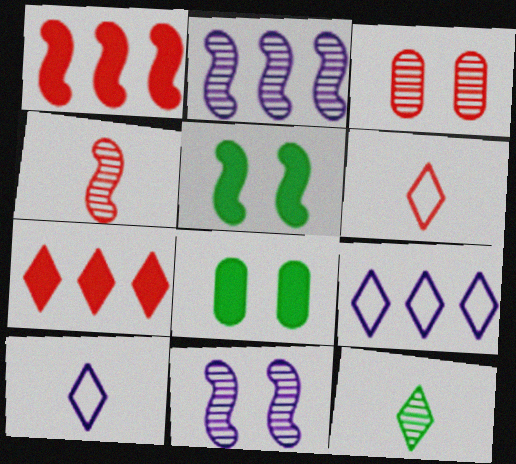[[1, 3, 6], 
[2, 3, 12], 
[2, 6, 8], 
[4, 8, 9]]